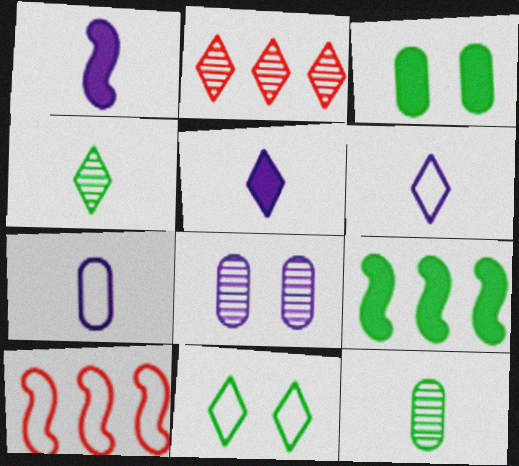[[2, 5, 11], 
[7, 10, 11], 
[9, 11, 12]]